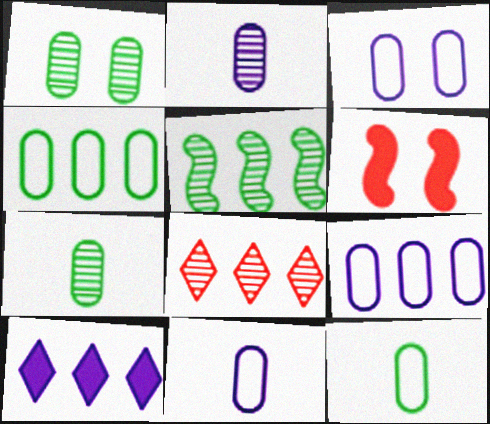[[3, 9, 11]]